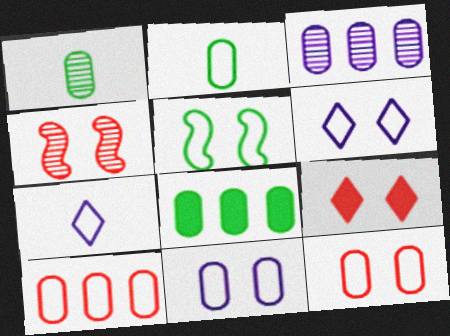[[2, 10, 11], 
[3, 8, 10], 
[4, 7, 8], 
[4, 9, 12], 
[5, 6, 12], 
[5, 7, 10]]